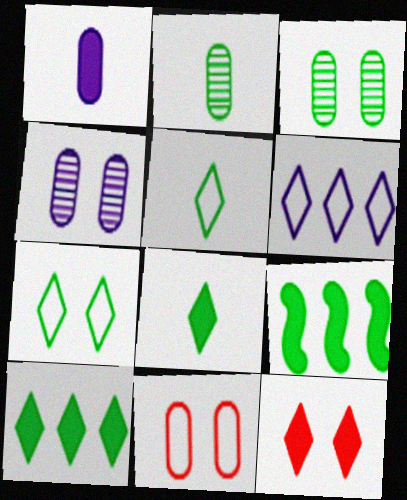[[1, 9, 12], 
[2, 7, 9], 
[3, 5, 9]]